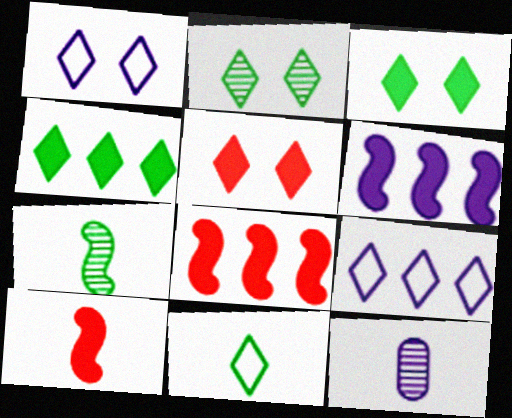[[1, 2, 5], 
[1, 6, 12], 
[2, 4, 11], 
[10, 11, 12]]